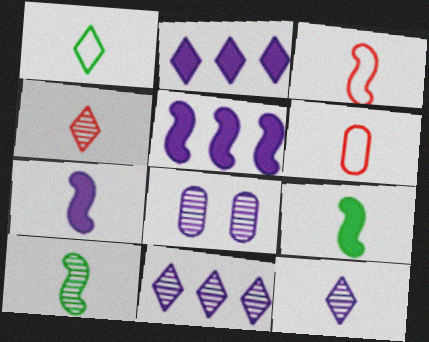[[3, 7, 10], 
[6, 9, 12]]